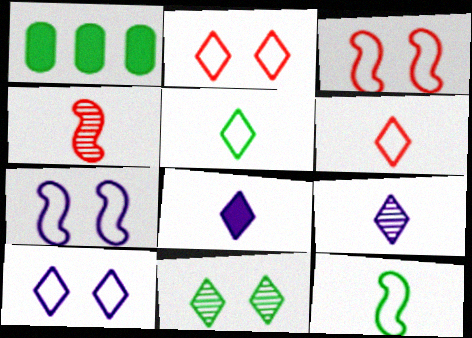[[1, 3, 9], 
[1, 4, 10], 
[1, 11, 12]]